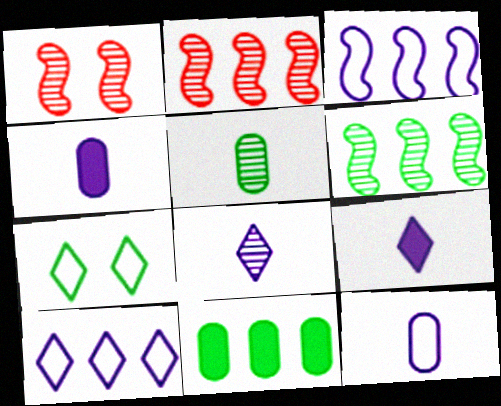[[2, 4, 7], 
[2, 10, 11]]